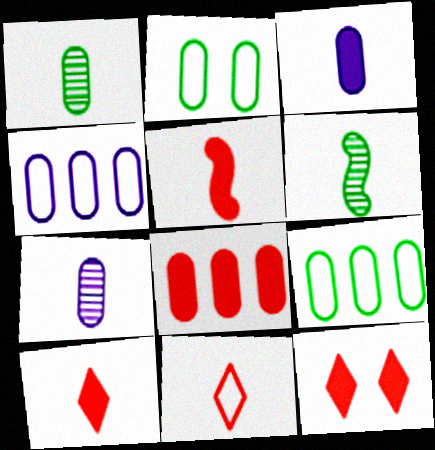[[2, 7, 8], 
[3, 6, 11], 
[4, 6, 12], 
[5, 8, 12]]